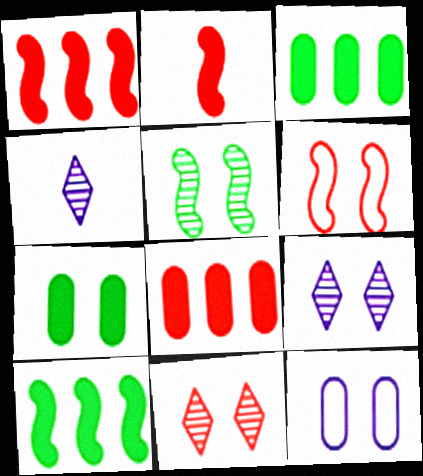[[3, 4, 6], 
[6, 7, 9]]